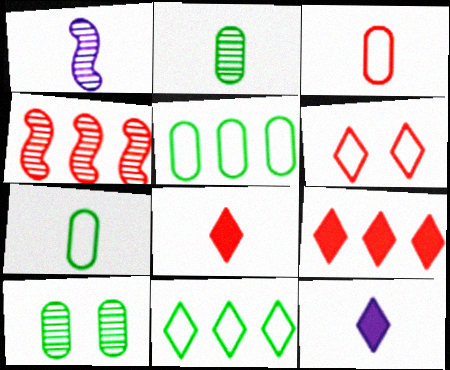[[1, 7, 8]]